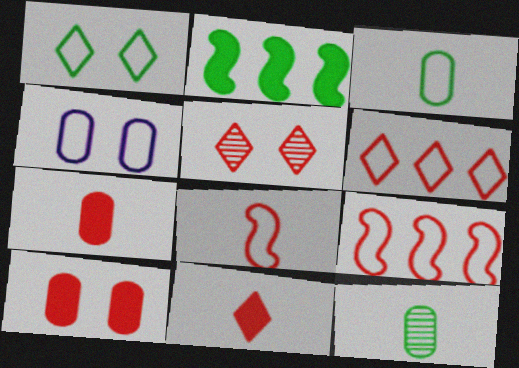[[1, 2, 12], 
[5, 6, 11], 
[5, 7, 9]]